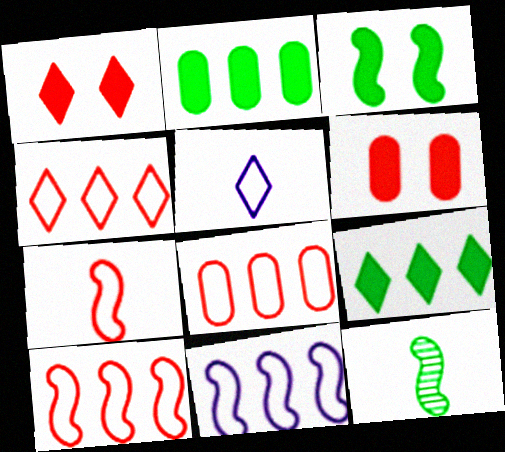[[4, 8, 10]]